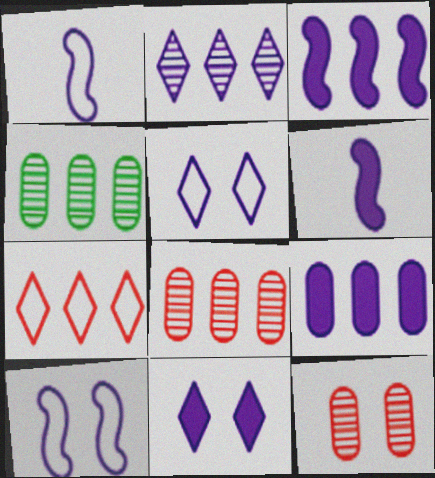[[3, 4, 7], 
[6, 9, 11]]